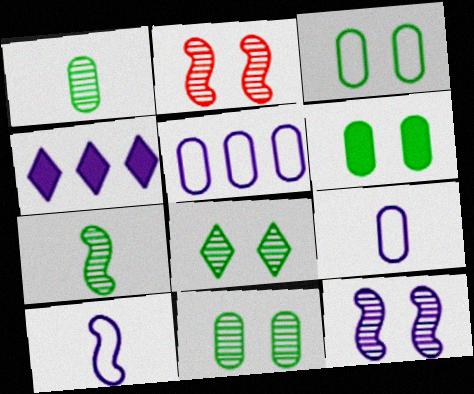[[3, 6, 11], 
[4, 9, 12]]